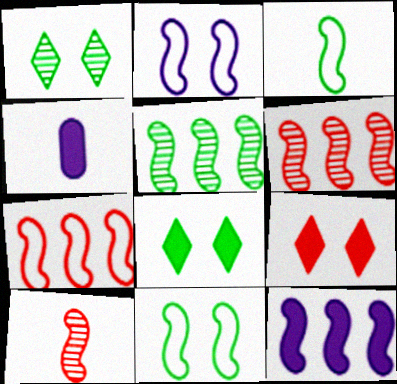[[1, 4, 7], 
[2, 3, 7], 
[5, 7, 12], 
[10, 11, 12]]